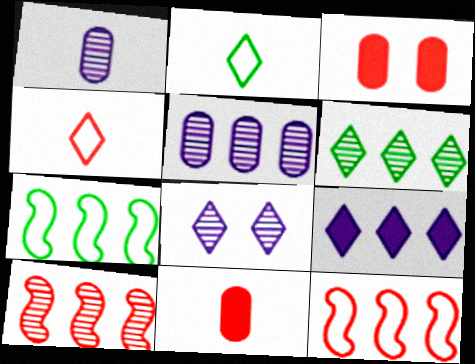[[3, 4, 10], 
[5, 6, 10], 
[7, 8, 11]]